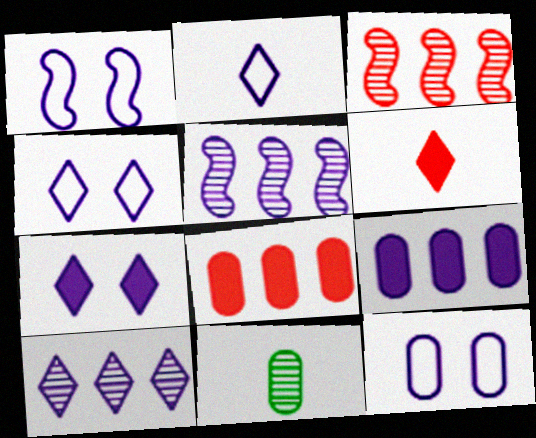[[1, 4, 12], 
[2, 7, 10], 
[8, 11, 12]]